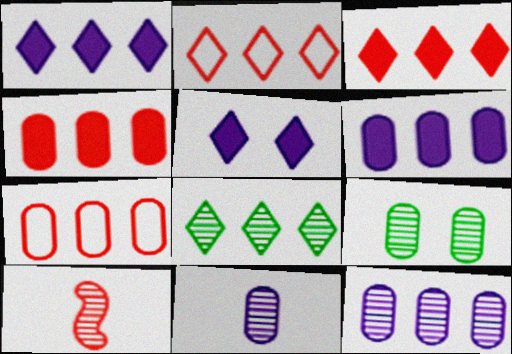[[1, 2, 8]]